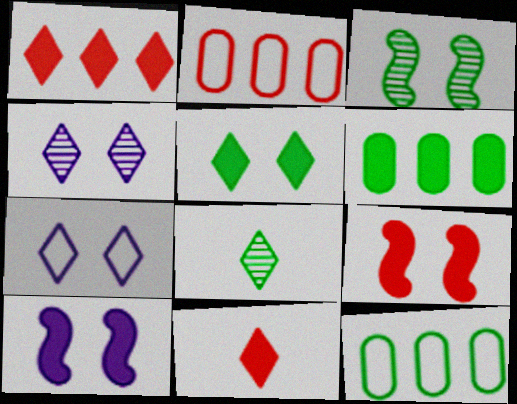[[1, 7, 8], 
[2, 8, 10], 
[6, 10, 11]]